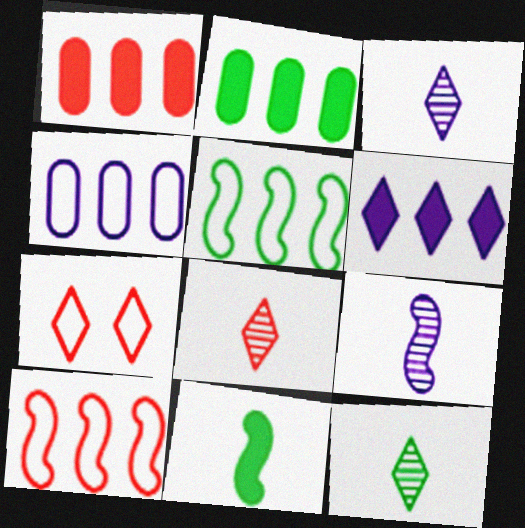[[2, 7, 9], 
[3, 8, 12], 
[6, 7, 12]]